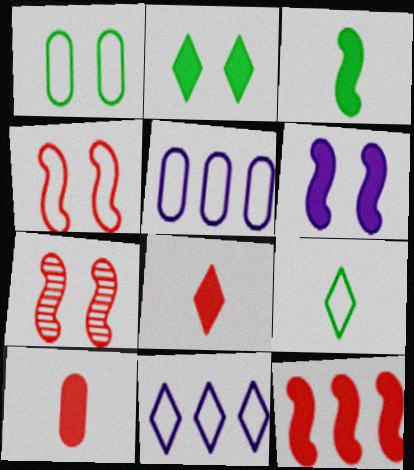[[3, 6, 12], 
[4, 5, 9]]